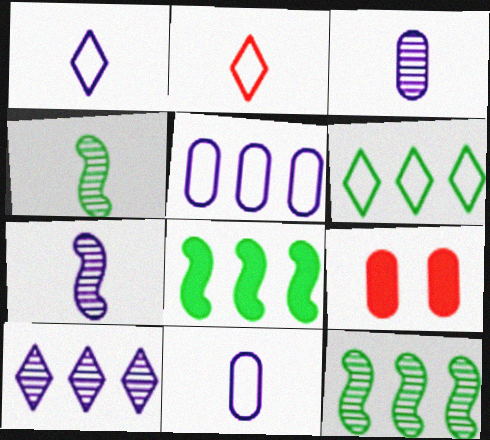[[1, 9, 12], 
[6, 7, 9]]